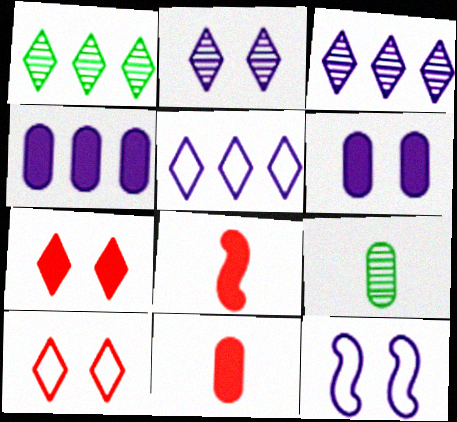[[1, 11, 12], 
[2, 6, 12]]